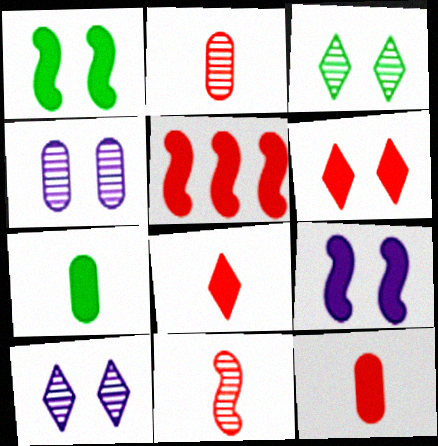[[5, 6, 12]]